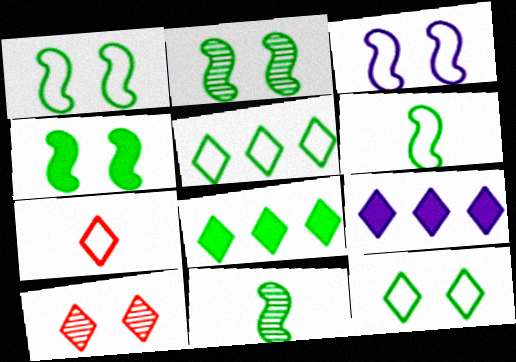[[1, 2, 4]]